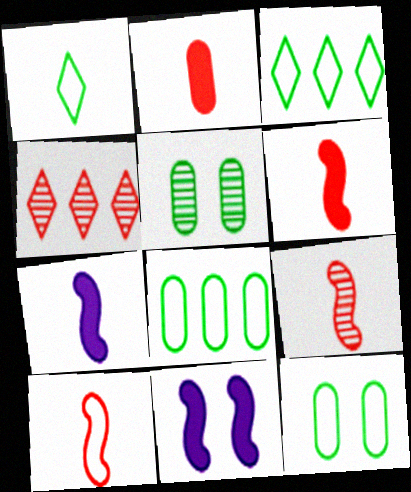[[4, 7, 12], 
[6, 9, 10]]